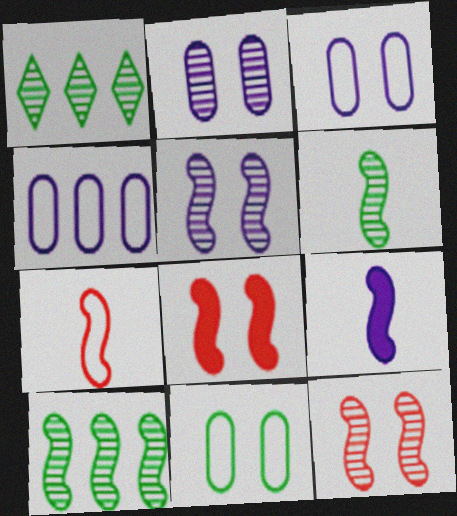[[6, 7, 9]]